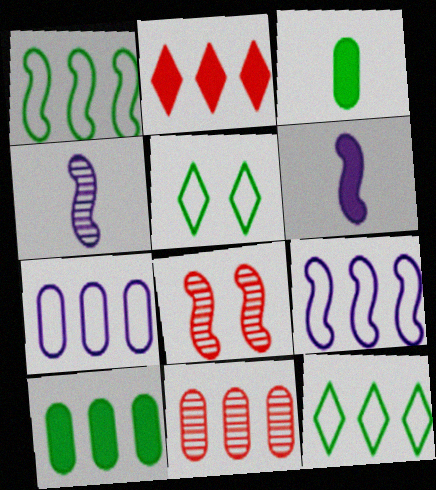[[1, 6, 8], 
[5, 6, 11], 
[7, 10, 11]]